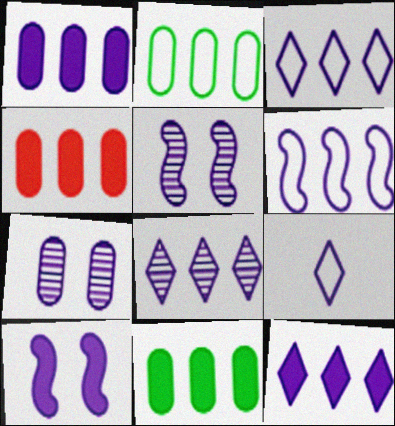[[1, 4, 11], 
[1, 5, 9], 
[1, 6, 8], 
[3, 8, 12]]